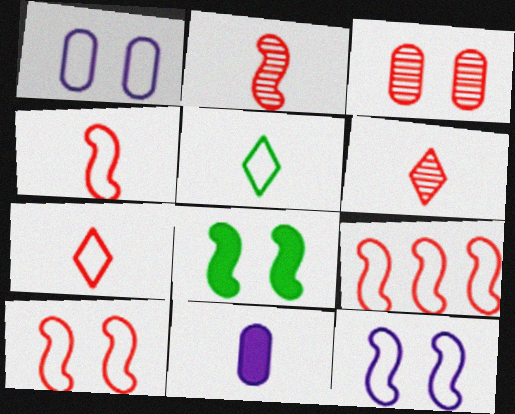[[1, 5, 9], 
[2, 5, 11], 
[4, 9, 10]]